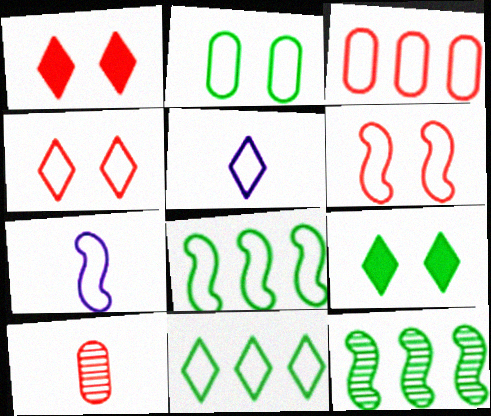[[4, 5, 11], 
[6, 7, 8]]